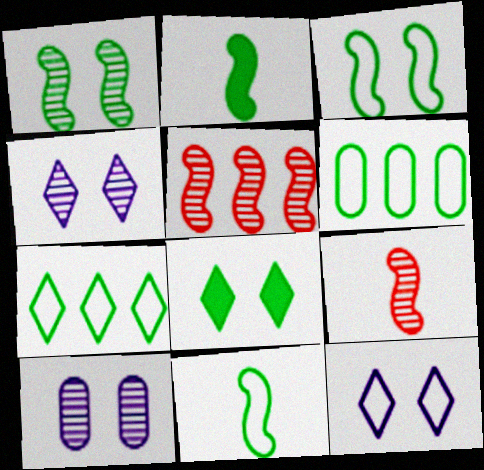[]